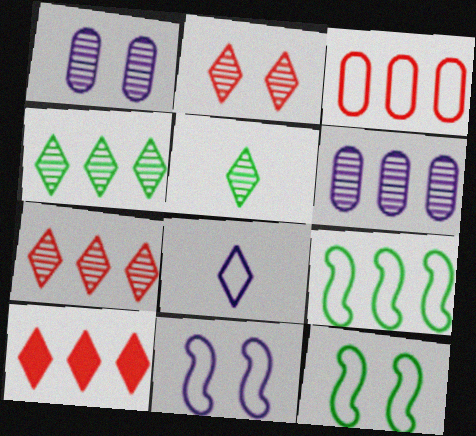[[3, 8, 12], 
[6, 9, 10]]